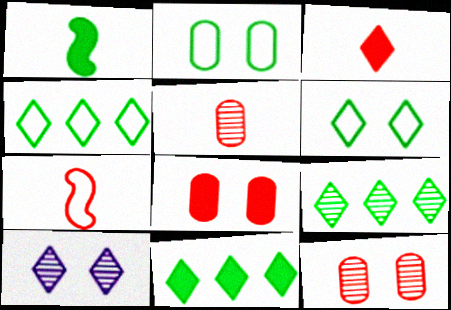[[1, 2, 9], 
[3, 4, 10], 
[3, 5, 7], 
[4, 9, 11]]